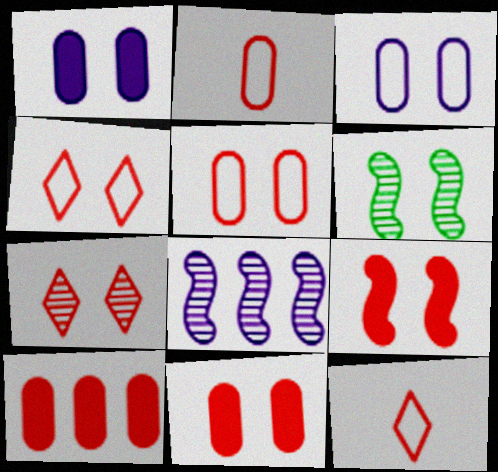[[1, 4, 6], 
[5, 7, 9]]